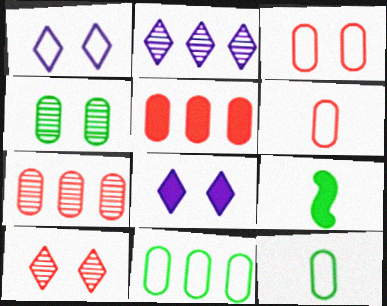[[1, 7, 9], 
[2, 3, 9], 
[5, 8, 9]]